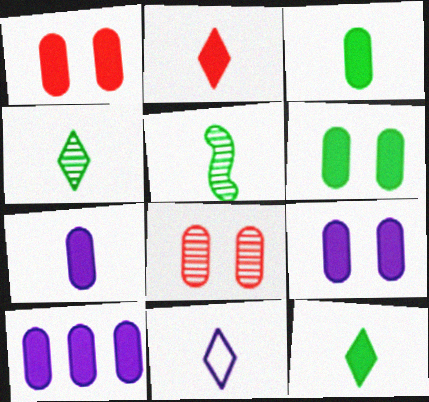[[1, 3, 10], 
[1, 6, 9], 
[2, 4, 11], 
[7, 9, 10]]